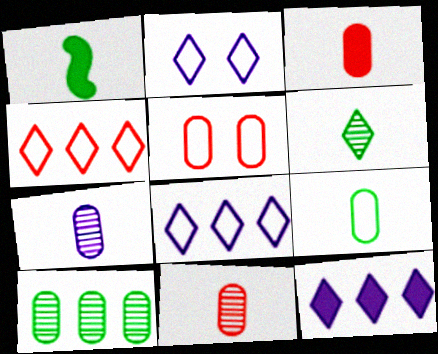[[1, 6, 9], 
[3, 7, 9]]